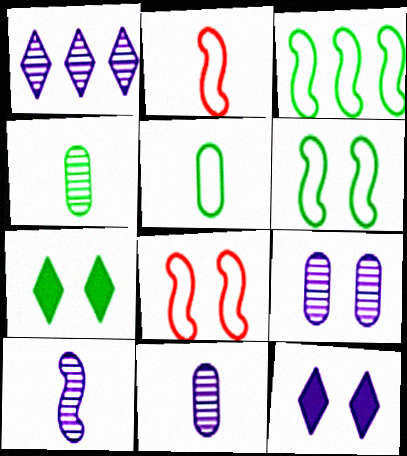[[1, 9, 10], 
[3, 4, 7], 
[7, 8, 9]]